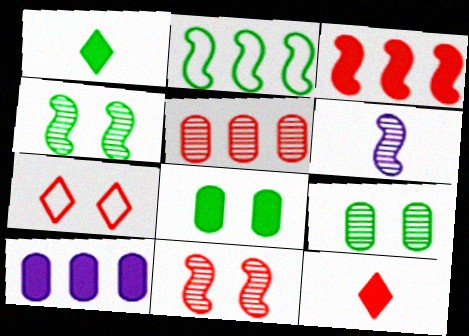[[1, 2, 9]]